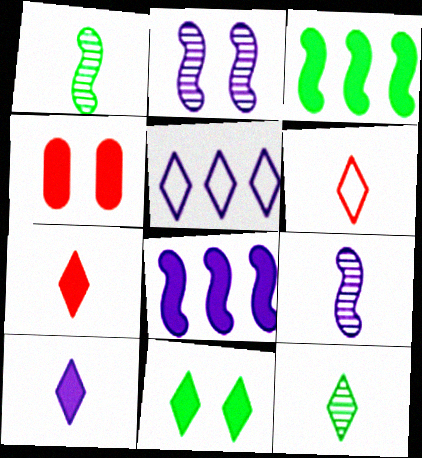[[1, 4, 5], 
[3, 4, 10], 
[6, 10, 12]]